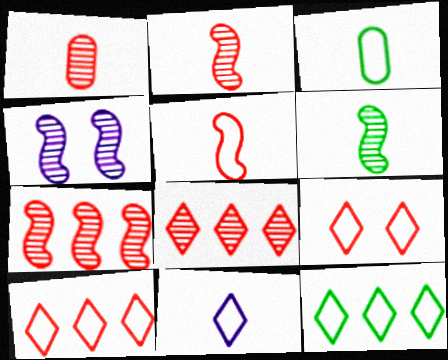[[3, 5, 11], 
[4, 6, 7], 
[9, 11, 12]]